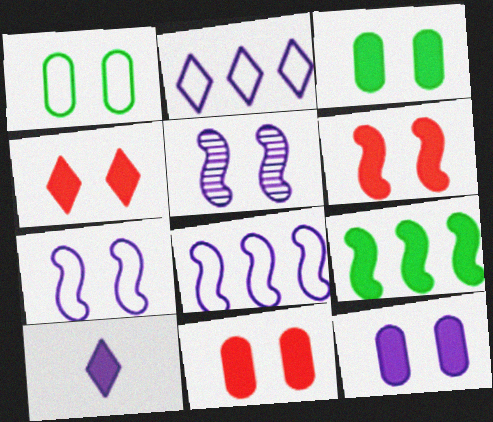[[1, 4, 5], 
[3, 11, 12], 
[4, 6, 11], 
[9, 10, 11]]